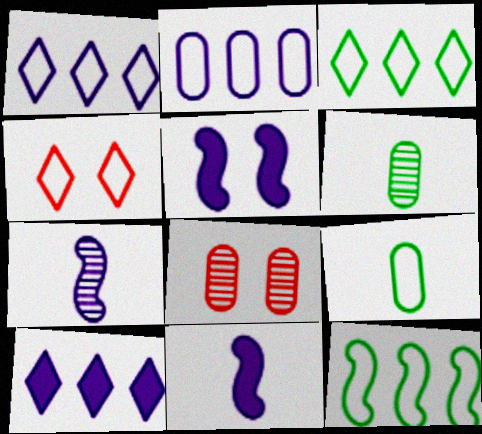[[3, 8, 11]]